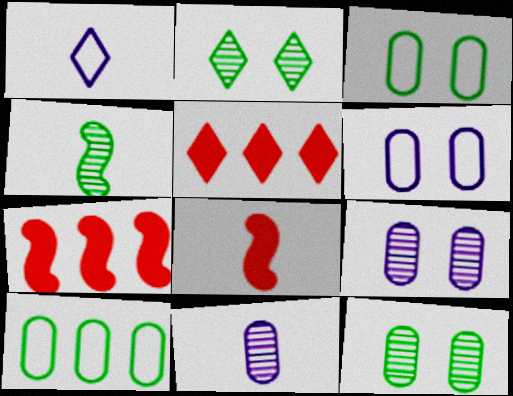[[1, 2, 5], 
[1, 7, 12], 
[4, 5, 6]]